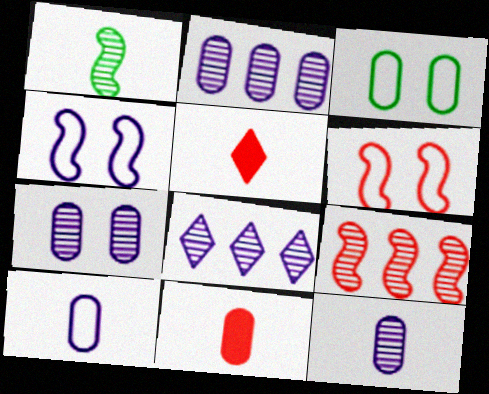[[1, 5, 10], 
[2, 3, 11], 
[2, 7, 12]]